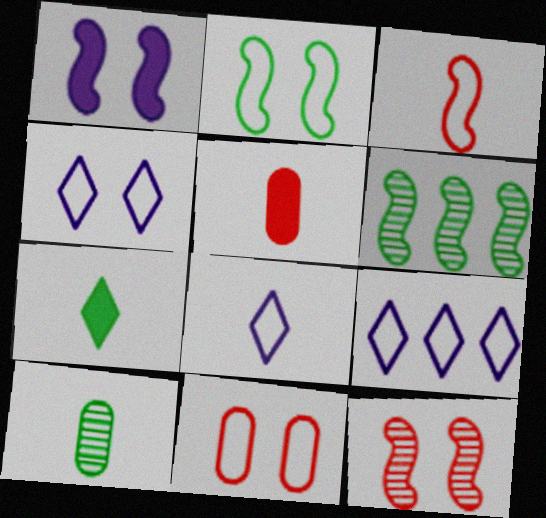[[1, 2, 12], 
[1, 3, 6], 
[2, 4, 11], 
[4, 5, 6], 
[4, 8, 9]]